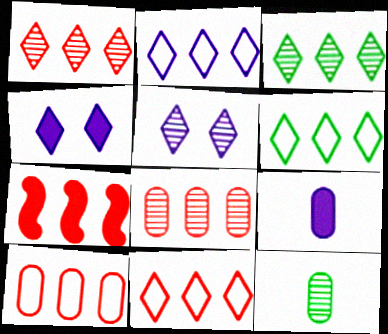[[1, 7, 10], 
[2, 6, 11], 
[7, 8, 11]]